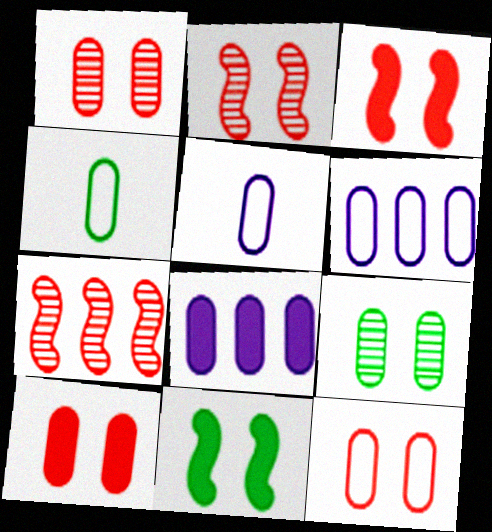[[1, 4, 8], 
[1, 10, 12], 
[4, 6, 12]]